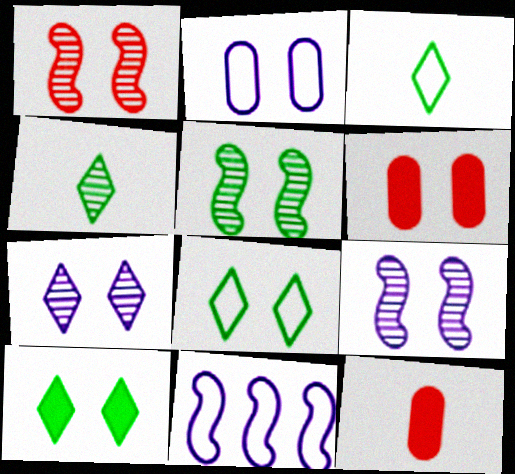[[1, 2, 10], 
[1, 5, 9], 
[4, 6, 11], 
[6, 8, 9]]